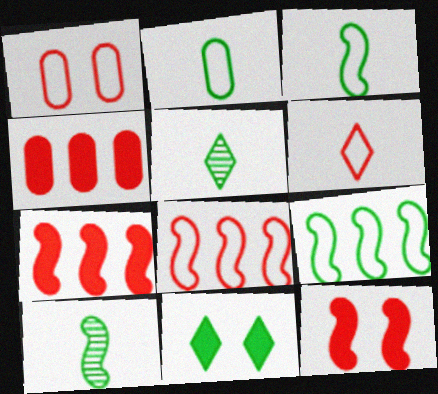[[1, 6, 8]]